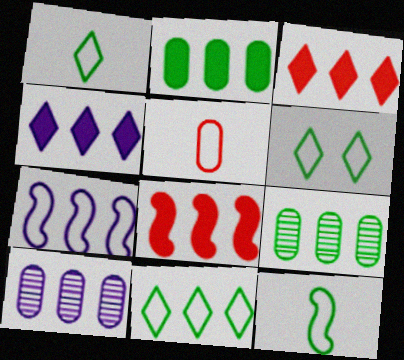[[1, 6, 11], 
[2, 4, 8], 
[3, 7, 9], 
[4, 7, 10], 
[5, 6, 7], 
[8, 10, 11]]